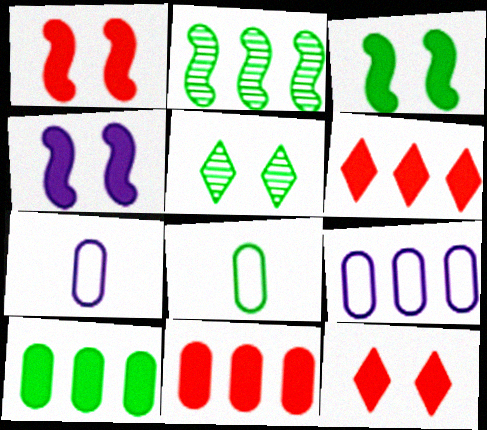[[1, 3, 4], 
[2, 6, 9], 
[2, 7, 12]]